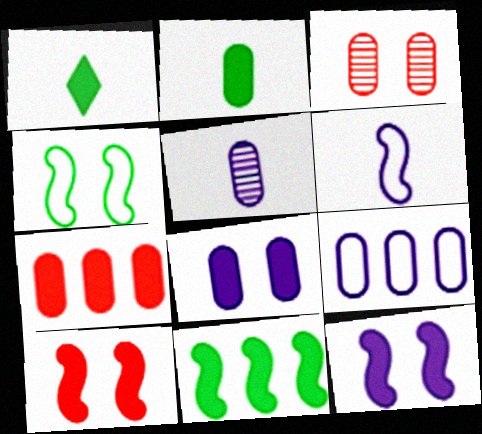[[1, 7, 12], 
[2, 3, 9], 
[2, 7, 8], 
[5, 8, 9]]